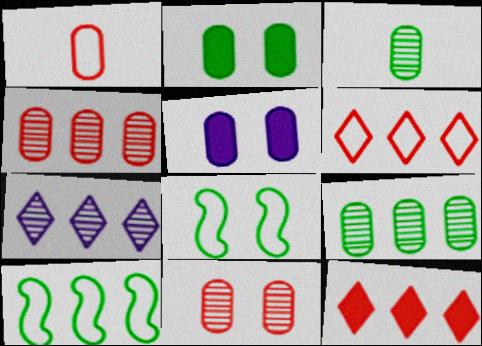[[1, 5, 9]]